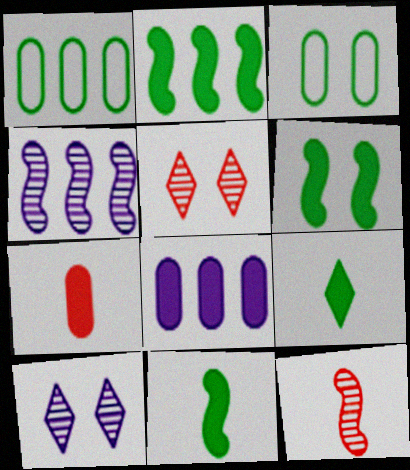[[2, 6, 11]]